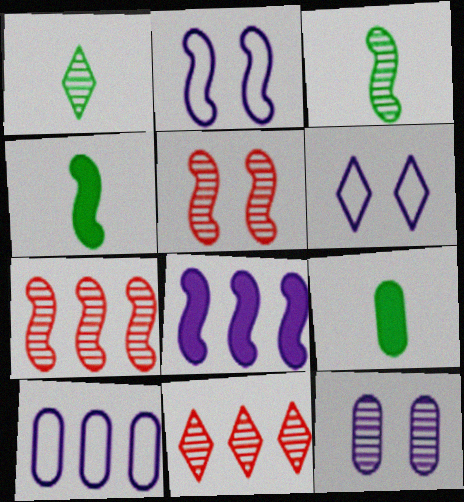[[1, 7, 12], 
[2, 4, 7], 
[2, 9, 11], 
[3, 11, 12], 
[6, 7, 9]]